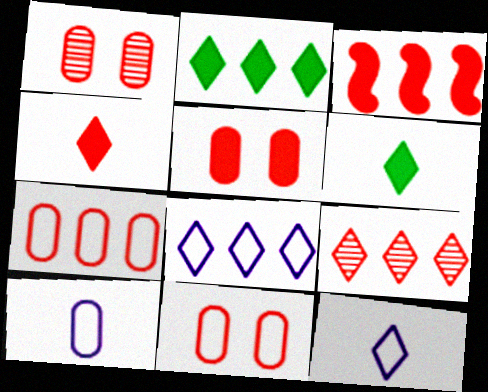[[1, 5, 11], 
[2, 8, 9], 
[3, 4, 5], 
[3, 7, 9]]